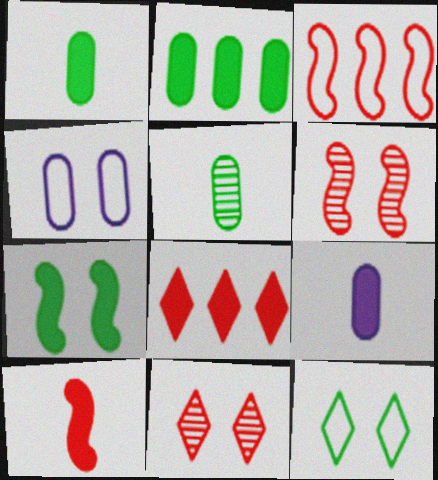[[3, 6, 10], 
[4, 7, 11], 
[7, 8, 9]]